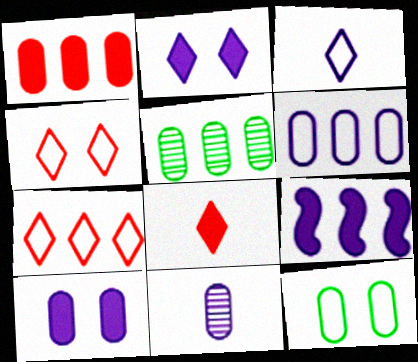[[1, 5, 6], 
[1, 11, 12], 
[5, 7, 9], 
[6, 10, 11]]